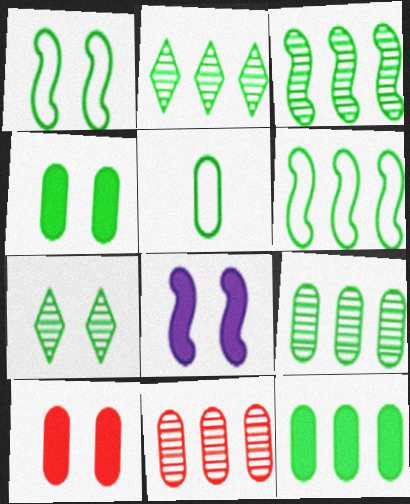[[1, 4, 7], 
[2, 3, 9], 
[2, 6, 12], 
[4, 5, 9]]